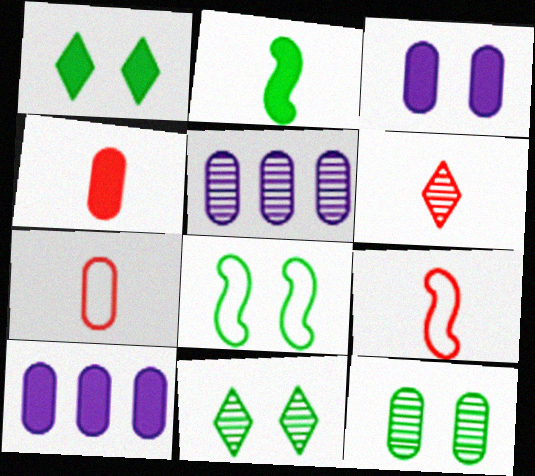[[1, 5, 9], 
[1, 8, 12], 
[4, 6, 9], 
[6, 8, 10], 
[7, 10, 12], 
[9, 10, 11]]